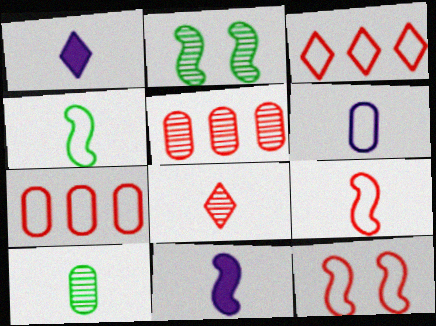[[1, 2, 7], 
[1, 9, 10]]